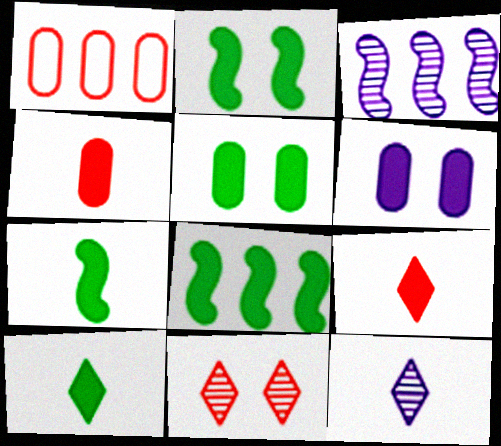[[1, 2, 12], 
[2, 7, 8], 
[5, 8, 10], 
[6, 8, 9]]